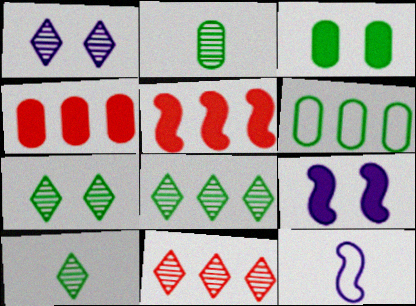[[1, 10, 11], 
[2, 3, 6], 
[3, 11, 12], 
[4, 7, 12], 
[7, 8, 10]]